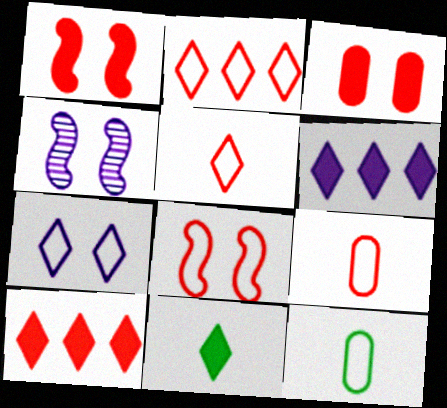[[2, 8, 9], 
[4, 10, 12]]